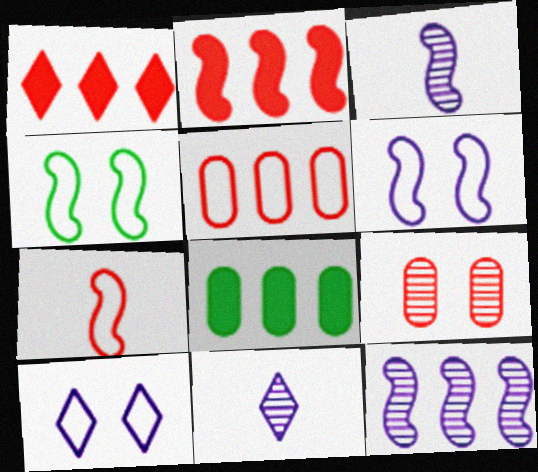[[1, 7, 9], 
[2, 3, 4]]